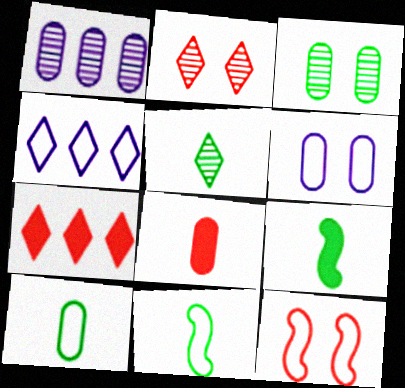[[4, 10, 12], 
[5, 9, 10]]